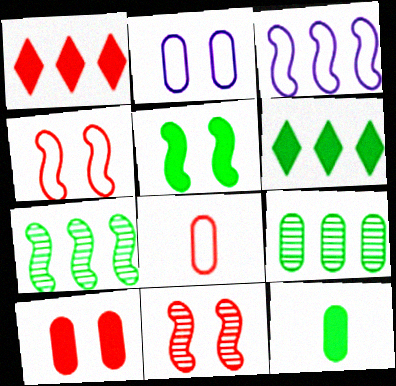[[1, 3, 9], 
[1, 8, 11], 
[5, 6, 12]]